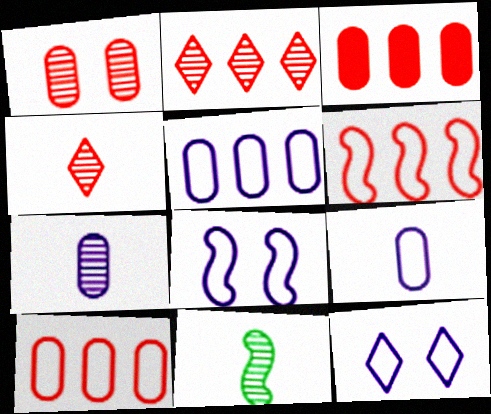[[2, 3, 6], 
[3, 11, 12], 
[4, 7, 11]]